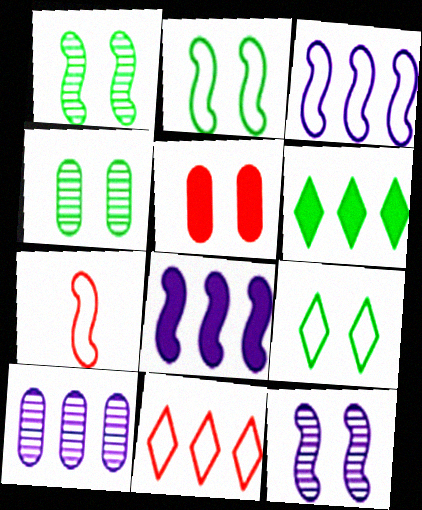[[1, 7, 8], 
[2, 3, 7], 
[5, 9, 12]]